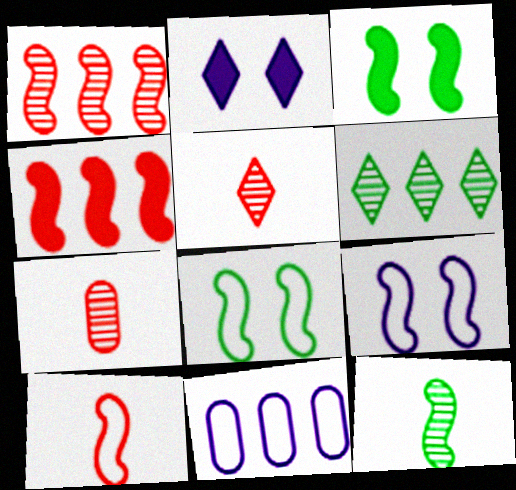[[3, 5, 11], 
[4, 6, 11], 
[4, 9, 12]]